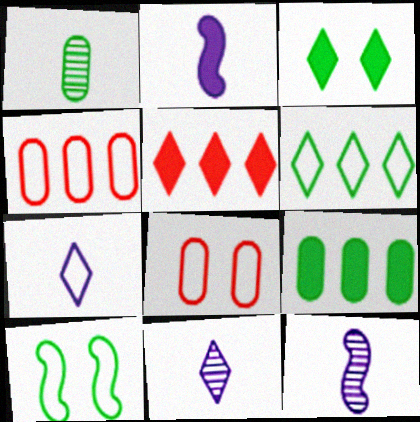[[3, 4, 12], 
[4, 7, 10]]